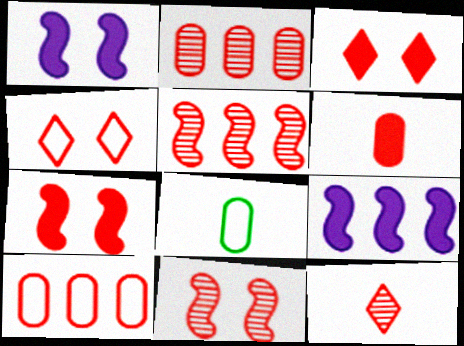[[2, 11, 12], 
[4, 5, 6], 
[7, 10, 12]]